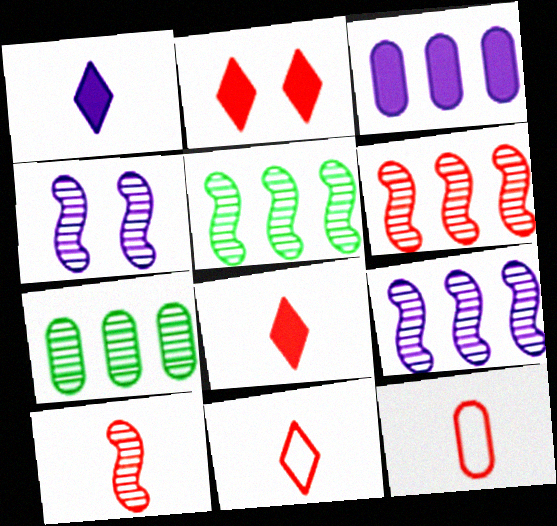[[2, 6, 12], 
[4, 5, 10], 
[5, 6, 9], 
[8, 10, 12]]